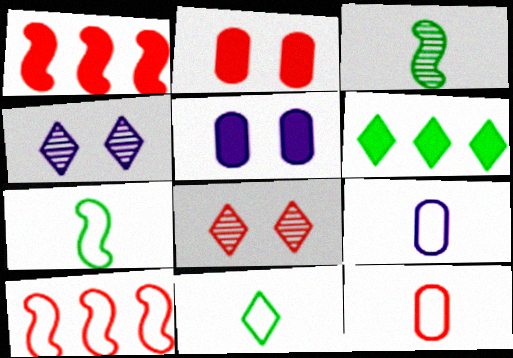[[1, 8, 12]]